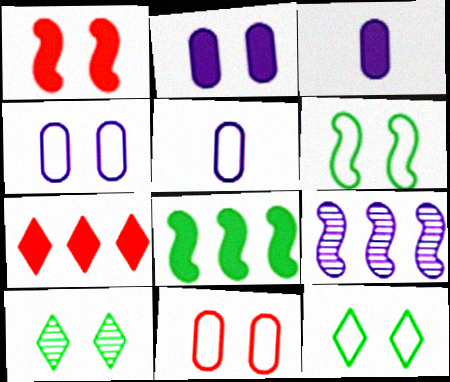[[1, 4, 10]]